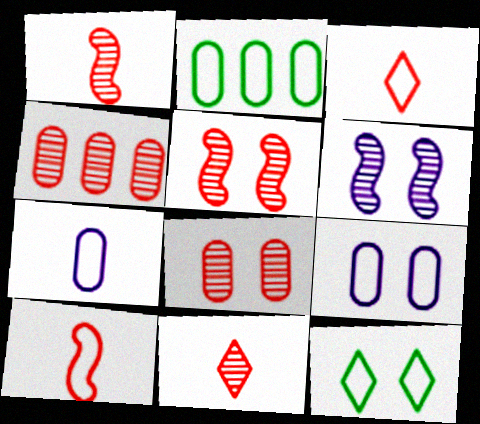[[4, 5, 11]]